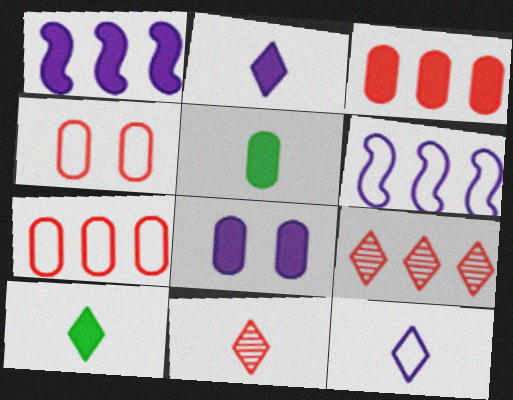[[1, 2, 8], 
[3, 5, 8], 
[10, 11, 12]]